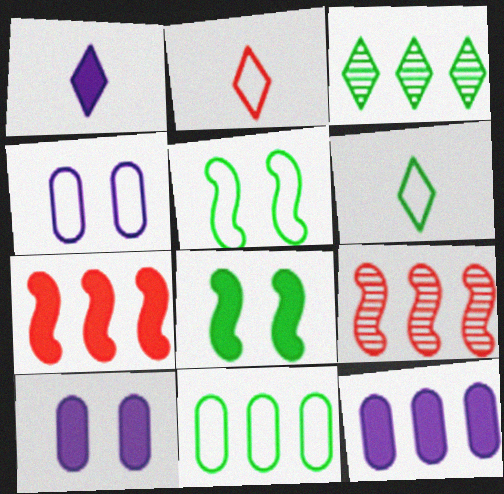[[5, 6, 11], 
[6, 9, 10]]